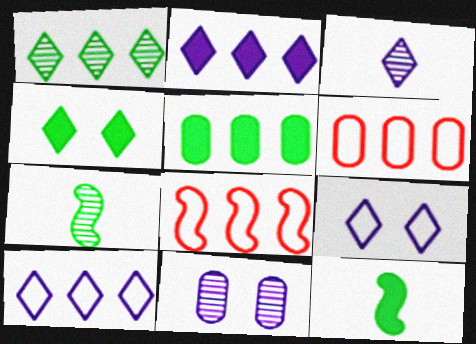[[2, 3, 9], 
[4, 5, 12]]